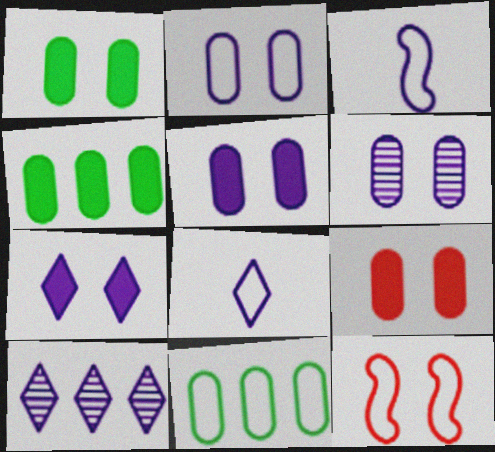[[1, 5, 9], 
[2, 5, 6], 
[3, 5, 10], 
[7, 8, 10], 
[8, 11, 12]]